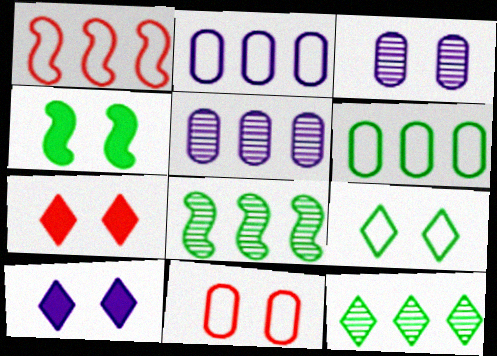[]